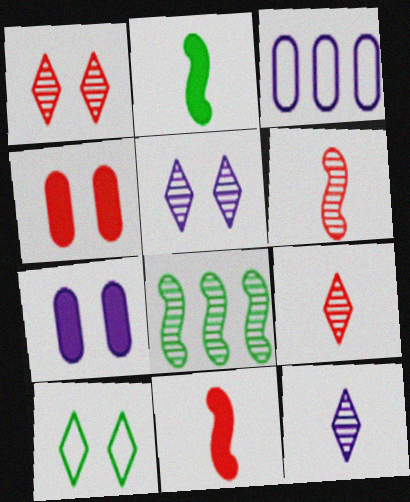[[1, 2, 3]]